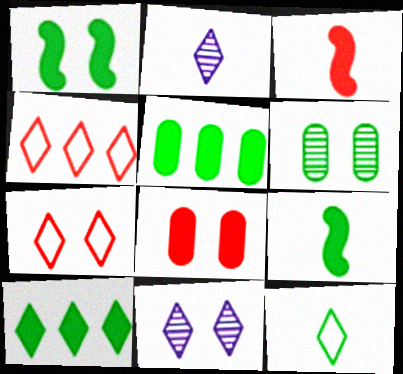[[2, 7, 10]]